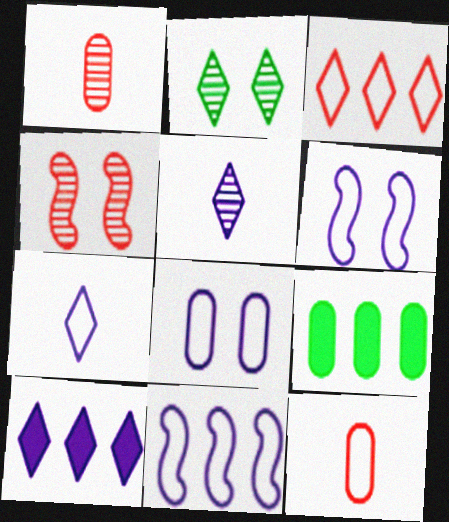[[1, 8, 9], 
[4, 7, 9], 
[7, 8, 11]]